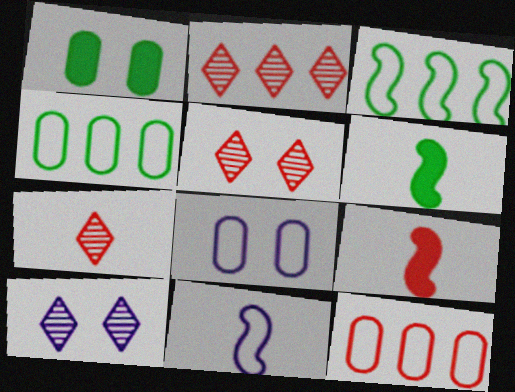[[1, 2, 11], 
[2, 5, 7], 
[2, 6, 8], 
[4, 9, 10], 
[5, 9, 12], 
[6, 10, 12]]